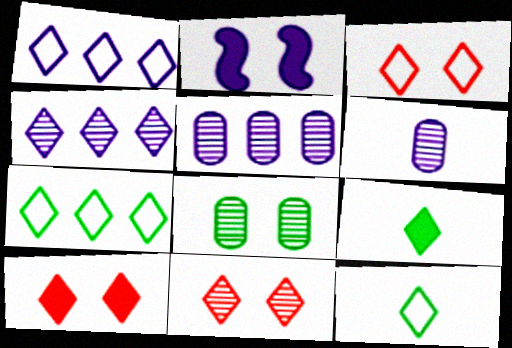[[1, 2, 6], 
[1, 3, 12], 
[1, 9, 11], 
[2, 3, 8], 
[3, 4, 9], 
[3, 10, 11], 
[4, 10, 12]]